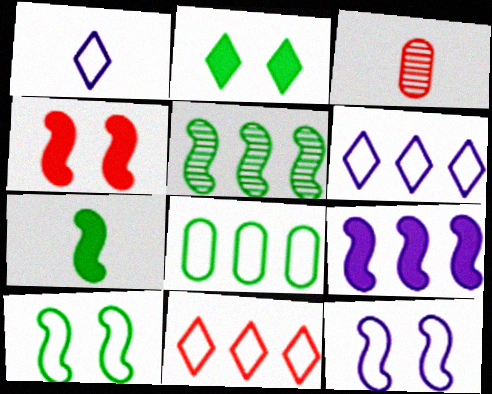[[1, 3, 7], 
[3, 4, 11], 
[4, 7, 9], 
[5, 7, 10]]